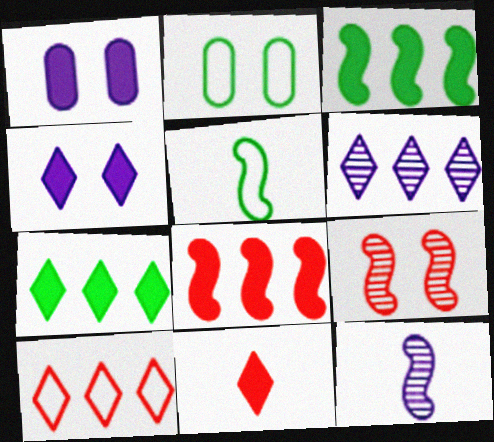[[1, 3, 11], 
[2, 4, 9], 
[4, 7, 11], 
[6, 7, 10]]